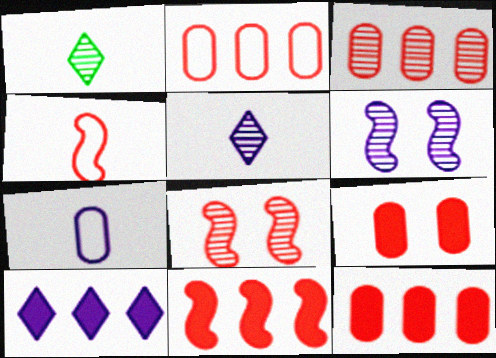[[1, 3, 6], 
[2, 3, 12], 
[4, 8, 11], 
[6, 7, 10]]